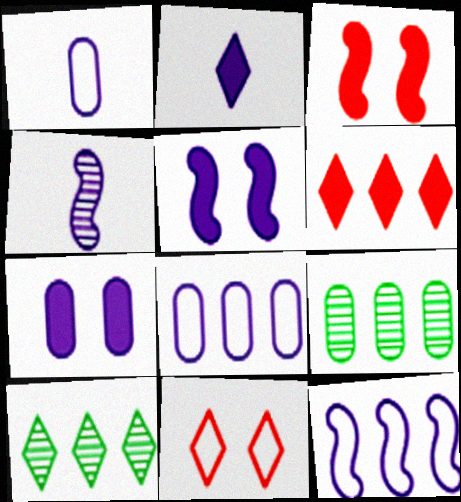[[1, 2, 4], 
[1, 3, 10], 
[2, 10, 11], 
[4, 5, 12], 
[6, 9, 12]]